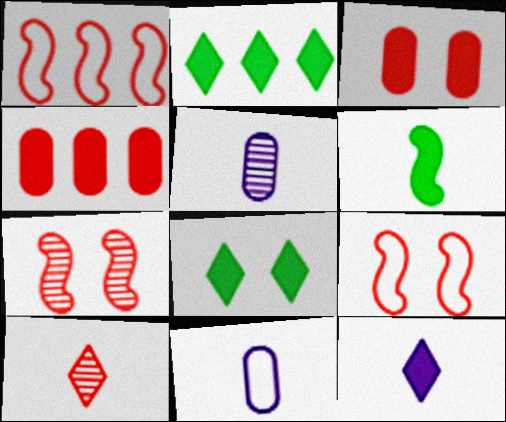[[1, 3, 10], 
[1, 5, 8], 
[2, 5, 9], 
[2, 7, 11], 
[4, 9, 10], 
[6, 10, 11]]